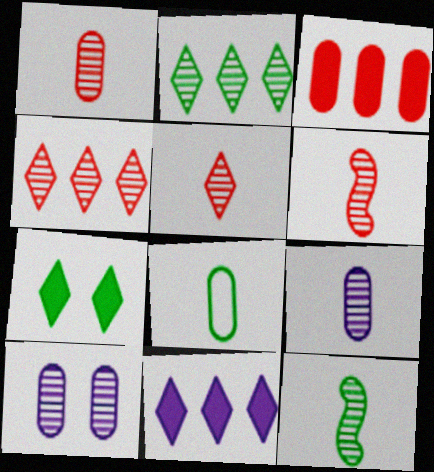[[1, 5, 6], 
[2, 6, 10], 
[3, 8, 10], 
[4, 10, 12], 
[5, 9, 12]]